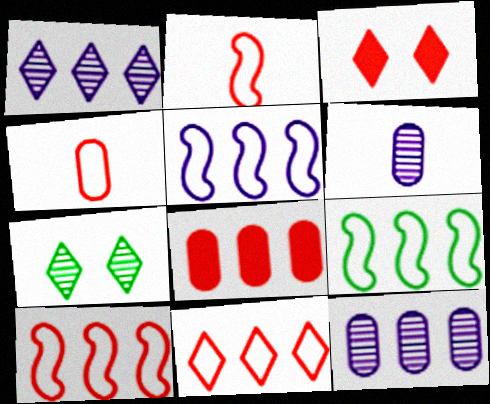[[1, 8, 9], 
[3, 6, 9], 
[5, 9, 10]]